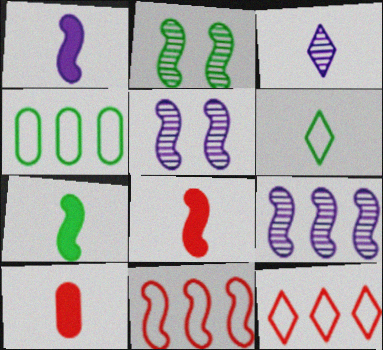[[1, 2, 11], 
[1, 7, 8], 
[5, 7, 11]]